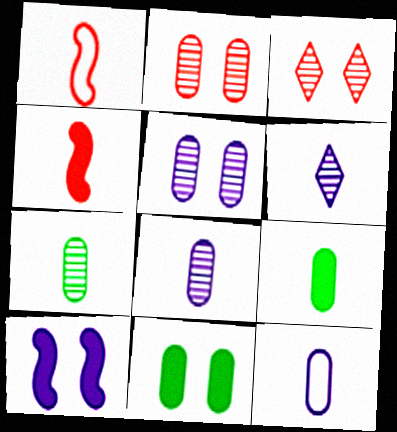[[1, 6, 9]]